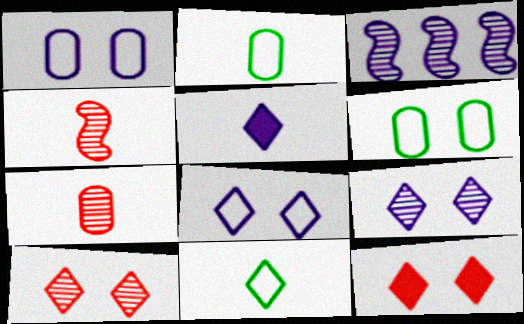[[1, 3, 5], 
[2, 3, 12], 
[2, 4, 5]]